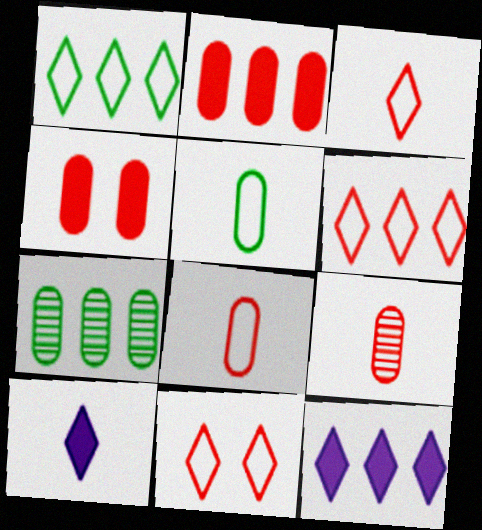[[3, 6, 11]]